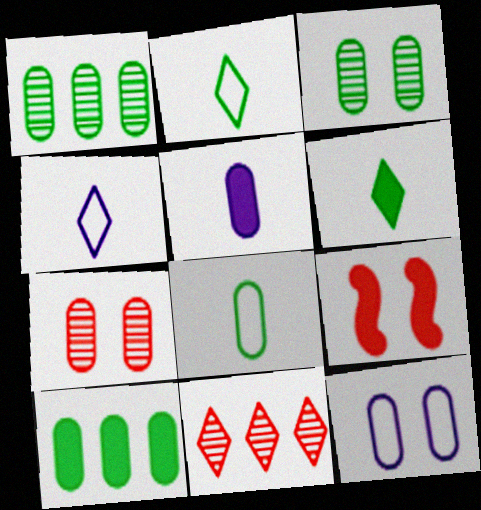[[1, 4, 9], 
[3, 8, 10]]